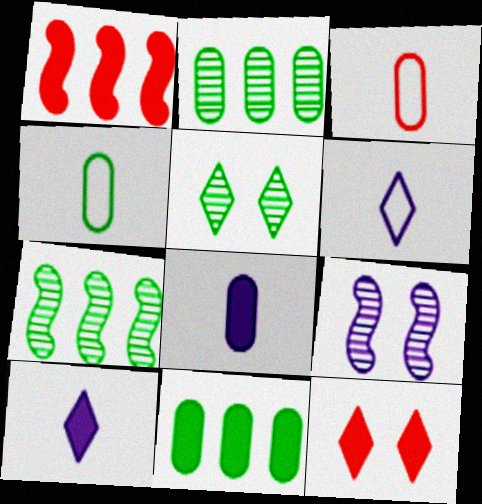[]